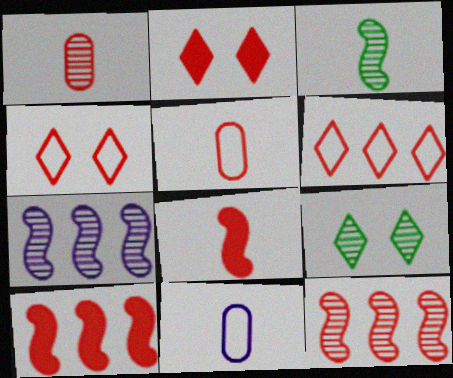[[1, 4, 10], 
[1, 7, 9], 
[2, 5, 12], 
[9, 10, 11]]